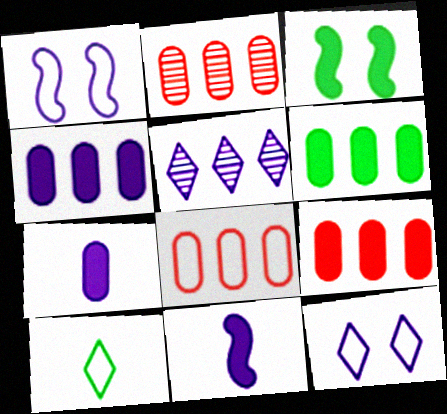[[1, 5, 7], 
[1, 8, 10], 
[2, 8, 9], 
[4, 6, 9]]